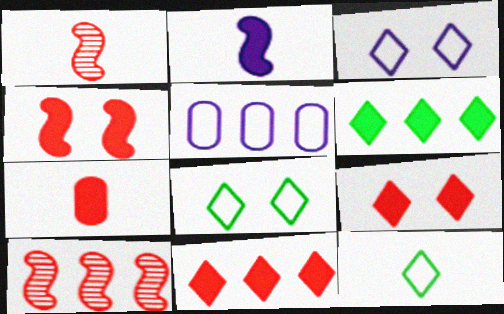[[4, 7, 11], 
[5, 6, 10]]